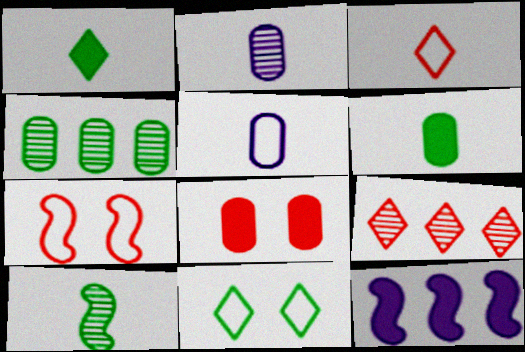[[1, 8, 12], 
[4, 5, 8], 
[7, 10, 12]]